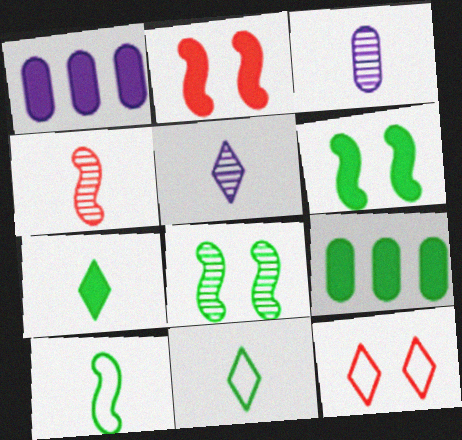[[1, 2, 7], 
[6, 7, 9], 
[8, 9, 11]]